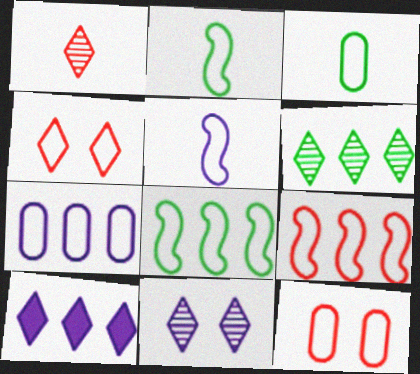[[1, 6, 11], 
[2, 4, 7], 
[3, 7, 12]]